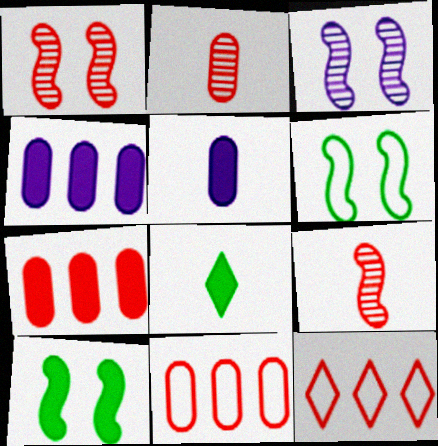[[3, 8, 11]]